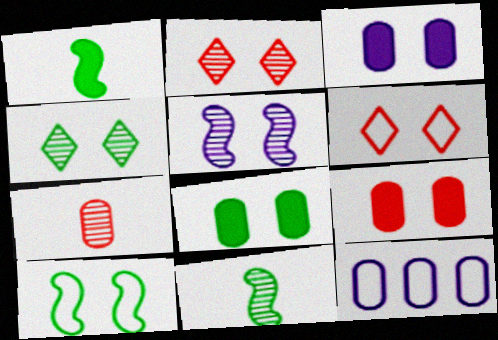[[1, 2, 12], 
[2, 3, 10], 
[3, 8, 9], 
[4, 8, 10], 
[5, 6, 8], 
[7, 8, 12]]